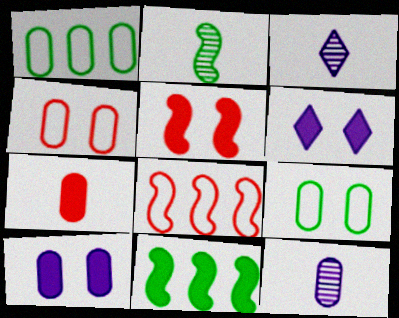[[1, 3, 5], 
[3, 4, 11], 
[6, 7, 11]]